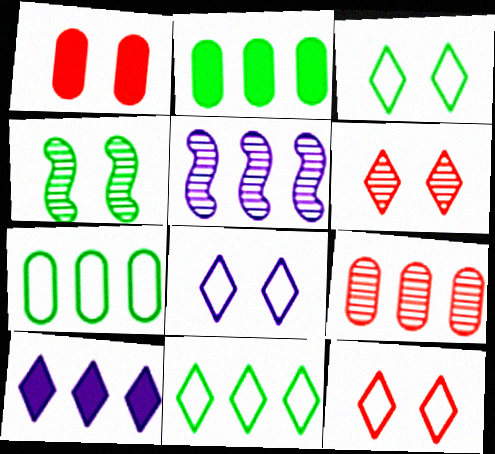[[1, 4, 8], 
[3, 8, 12]]